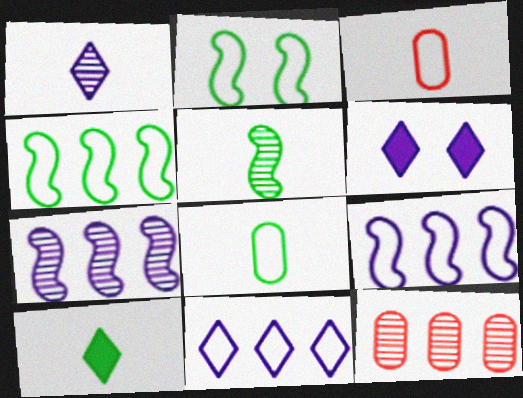[[1, 6, 11], 
[2, 3, 11], 
[5, 8, 10]]